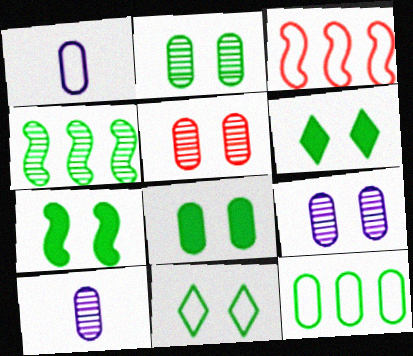[[1, 3, 11], 
[2, 5, 9], 
[2, 7, 11], 
[3, 6, 10], 
[6, 7, 8]]